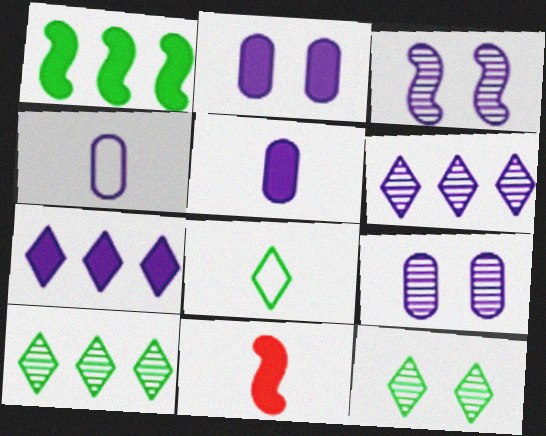[[3, 4, 7]]